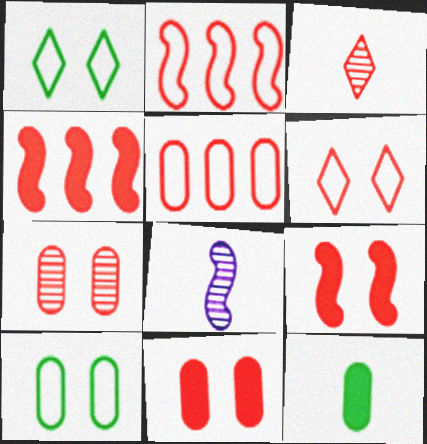[[2, 3, 11], 
[3, 5, 9], 
[6, 7, 9]]